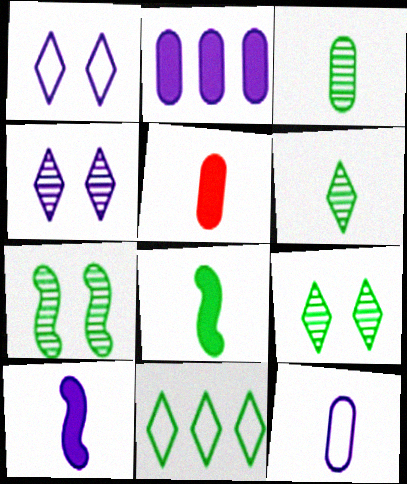[[3, 5, 12]]